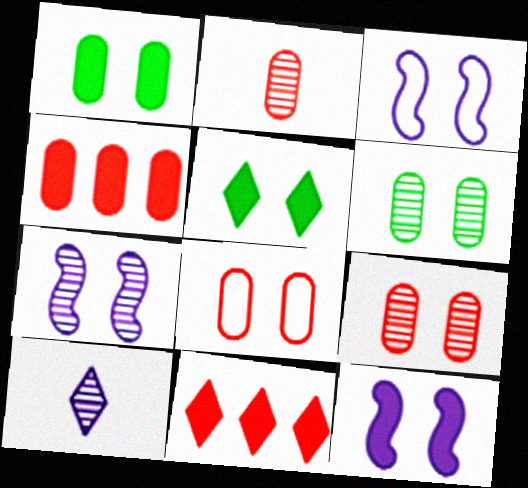[[2, 4, 8], 
[3, 5, 9], 
[3, 7, 12], 
[5, 7, 8]]